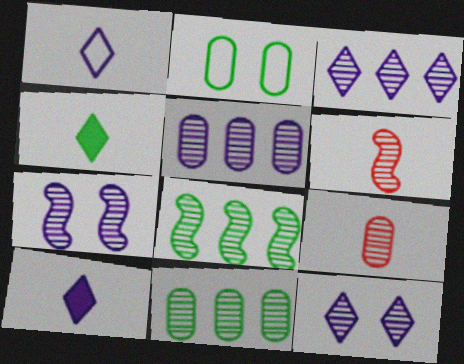[[2, 4, 8], 
[6, 7, 8], 
[6, 11, 12], 
[8, 9, 12]]